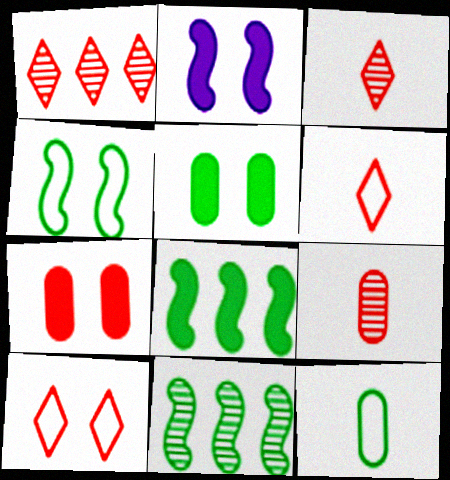[[1, 2, 12]]